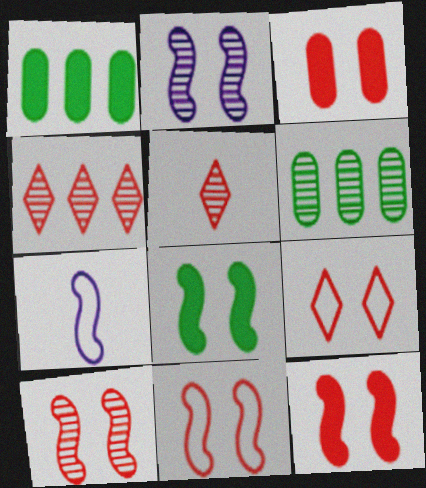[[2, 5, 6], 
[2, 8, 11], 
[3, 9, 10], 
[10, 11, 12]]